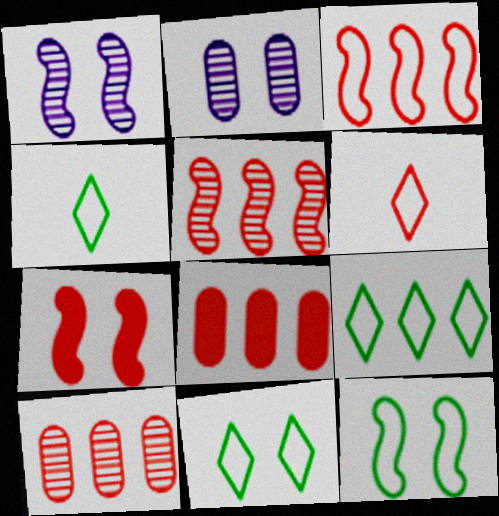[[1, 4, 8], 
[1, 7, 12], 
[2, 7, 11], 
[4, 9, 11], 
[6, 7, 10]]